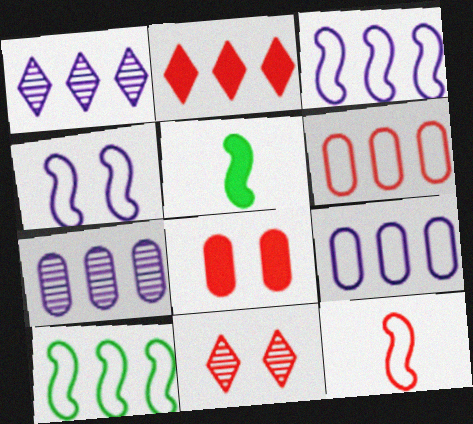[[2, 7, 10], 
[4, 10, 12], 
[5, 9, 11]]